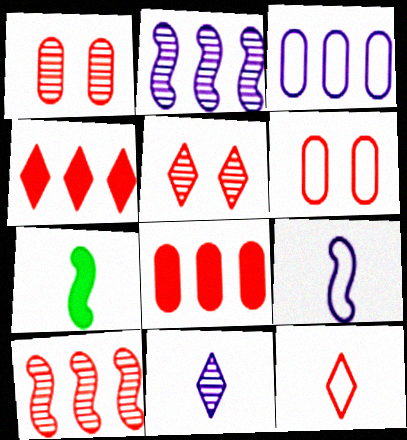[[3, 5, 7], 
[4, 5, 12]]